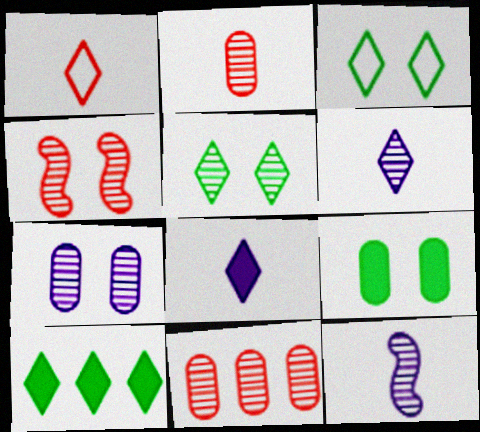[[4, 5, 7], 
[5, 11, 12]]